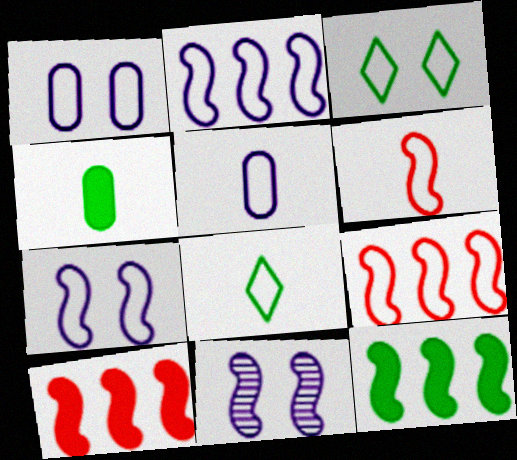[[1, 8, 9], 
[3, 5, 9], 
[5, 6, 8], 
[6, 11, 12]]